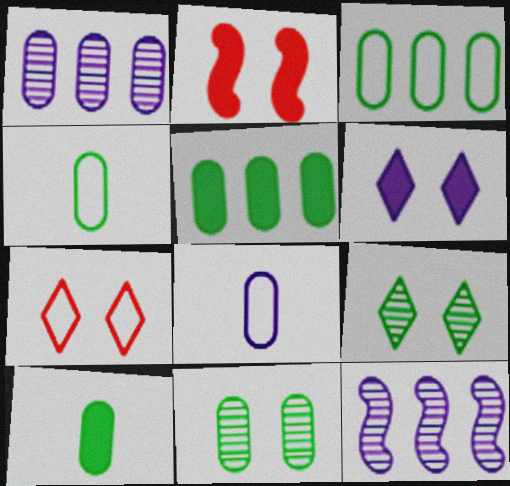[[3, 10, 11], 
[4, 5, 11], 
[6, 7, 9], 
[6, 8, 12], 
[7, 10, 12]]